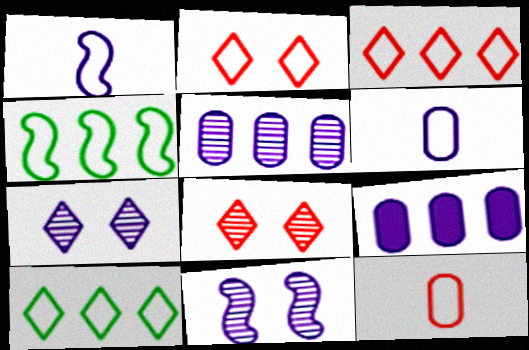[[1, 7, 9], 
[2, 4, 6]]